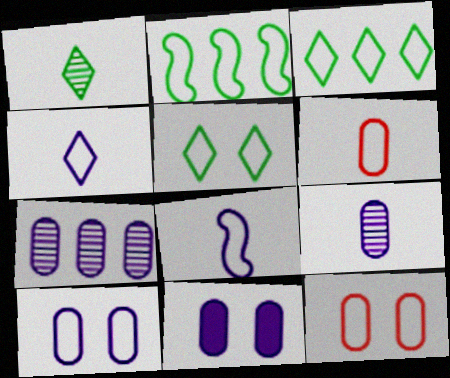[[2, 4, 12], 
[3, 8, 12]]